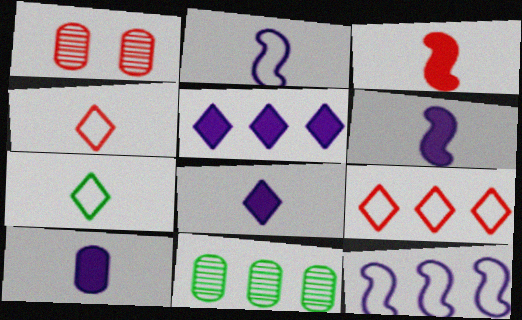[[1, 3, 9], 
[6, 8, 10]]